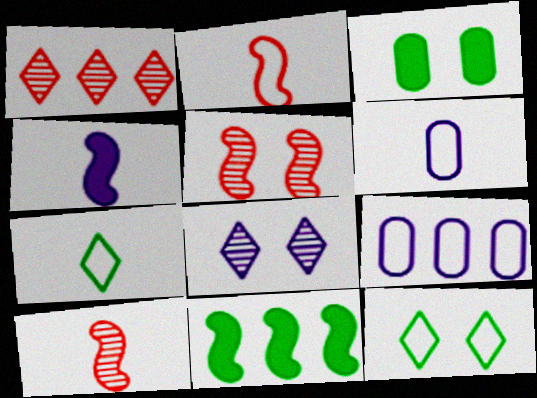[[1, 9, 11], 
[2, 6, 7], 
[2, 9, 12], 
[4, 8, 9]]